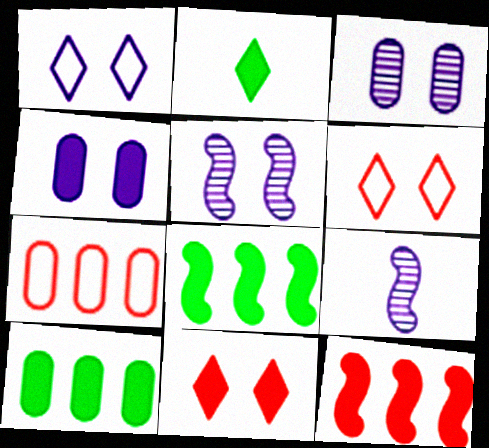[[1, 4, 5], 
[2, 4, 12], 
[2, 5, 7], 
[6, 9, 10]]